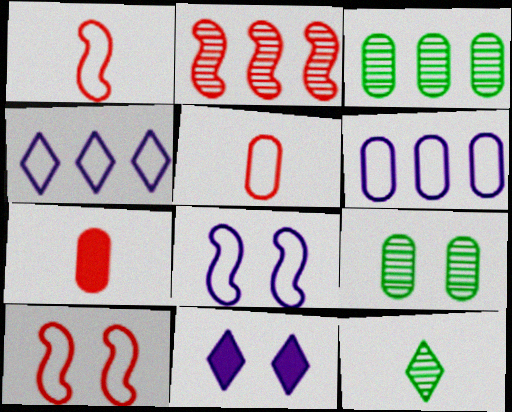[[1, 3, 11], 
[6, 7, 9], 
[9, 10, 11]]